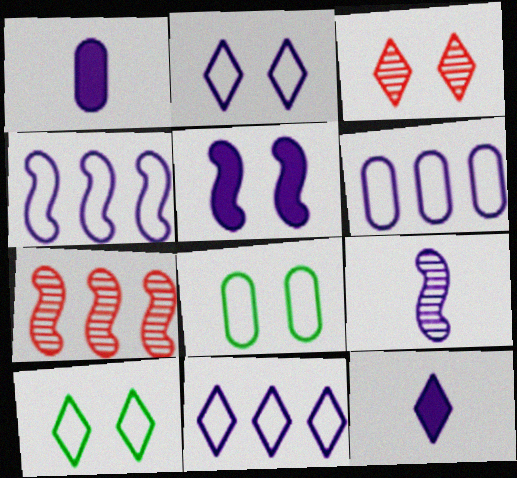[[1, 7, 10], 
[3, 5, 8], 
[4, 5, 9], 
[4, 6, 11], 
[7, 8, 12]]